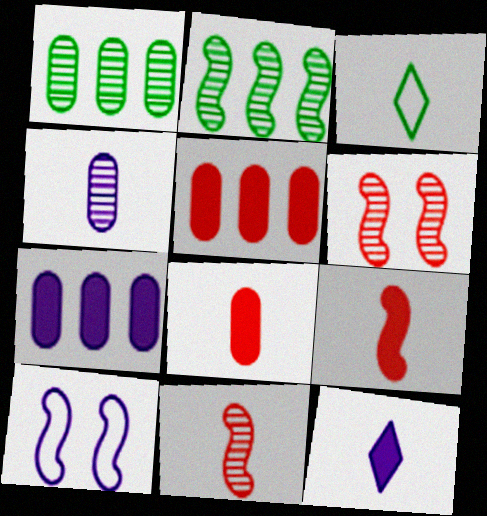[[2, 9, 10], 
[3, 4, 9], 
[3, 6, 7]]